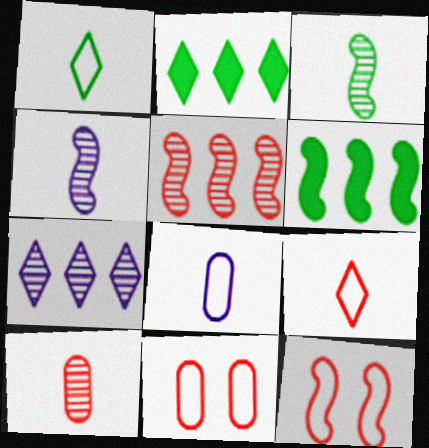[[2, 4, 11], 
[4, 6, 12]]